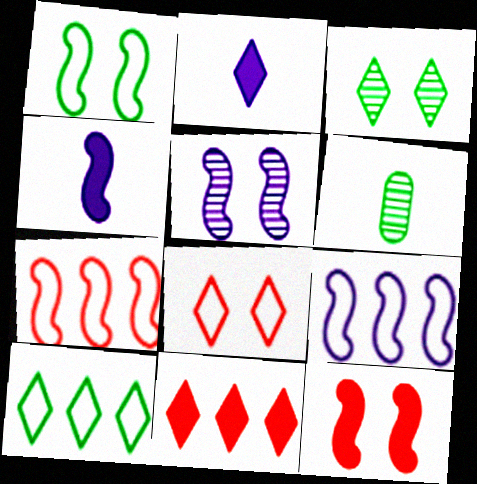[[1, 5, 12], 
[4, 5, 9]]